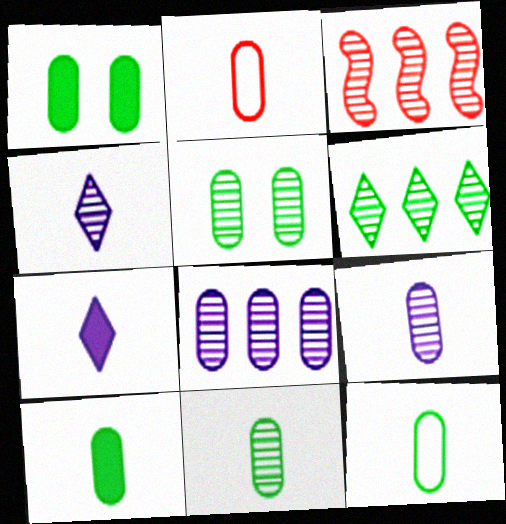[[1, 2, 8], 
[2, 9, 10], 
[3, 4, 5], 
[3, 6, 8], 
[10, 11, 12]]